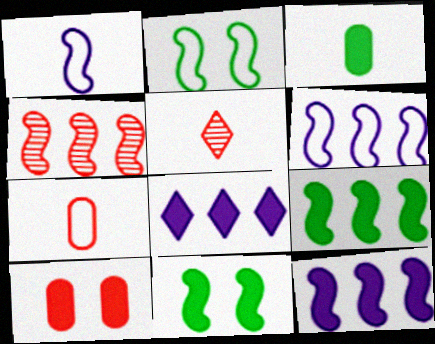[[1, 3, 5], 
[1, 4, 11], 
[4, 6, 9]]